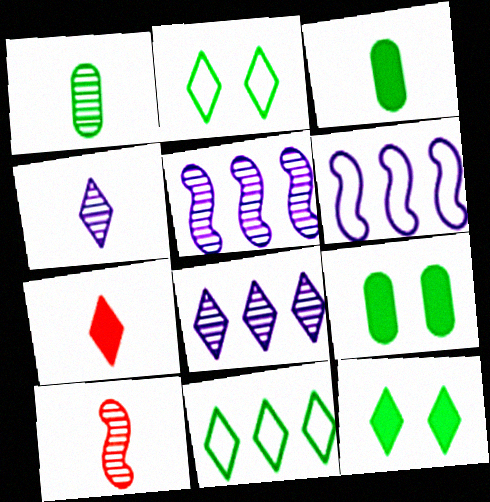[[1, 4, 10], 
[2, 7, 8]]